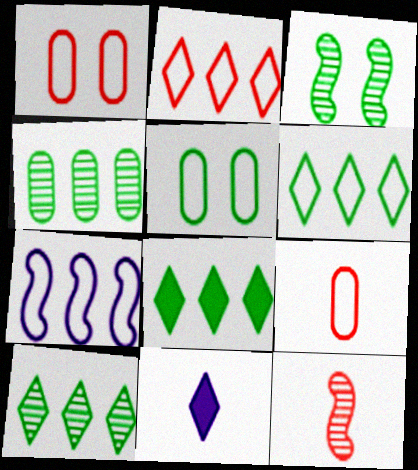[[6, 8, 10]]